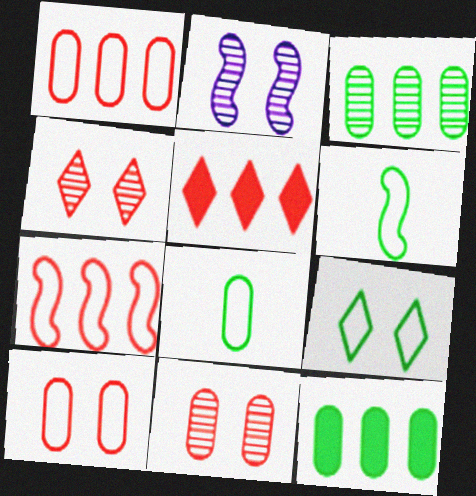[[2, 5, 8]]